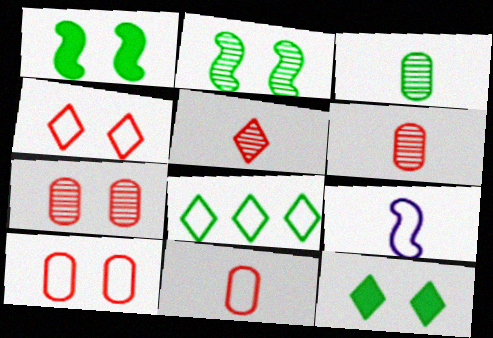[[1, 3, 8], 
[8, 9, 10]]